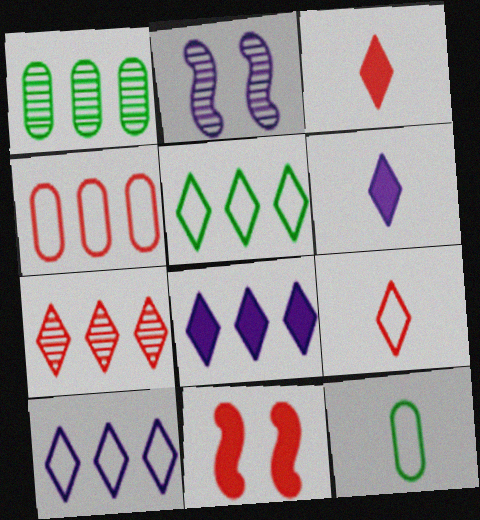[[5, 7, 8]]